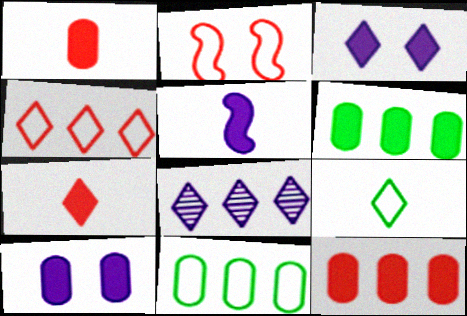[[1, 6, 10]]